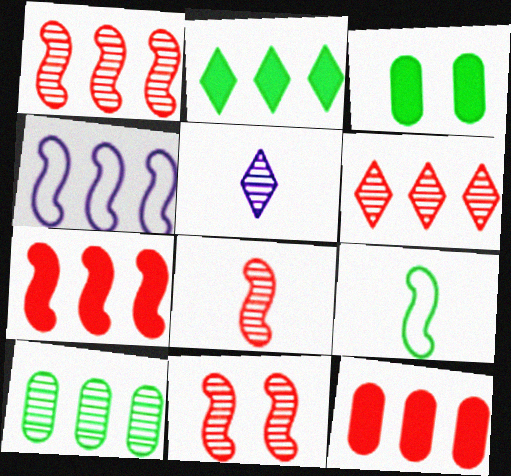[[1, 8, 11], 
[5, 10, 11]]